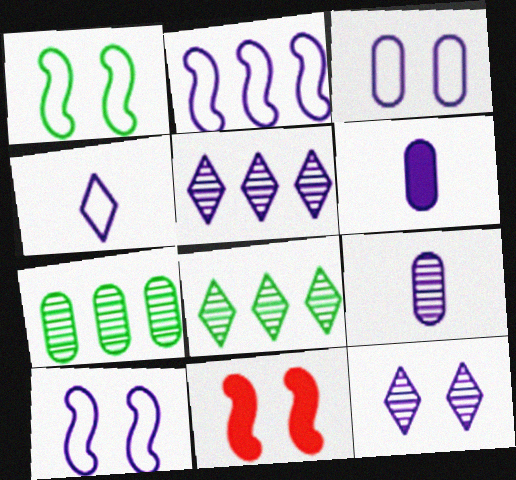[[2, 3, 4], 
[2, 6, 12], 
[4, 7, 11], 
[5, 6, 10]]